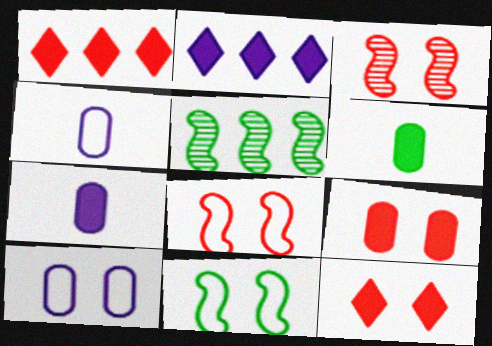[[4, 5, 12]]